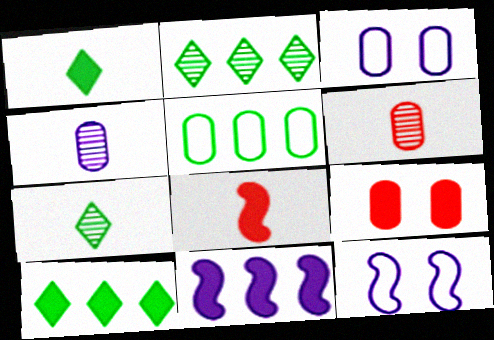[[1, 9, 11], 
[2, 3, 8], 
[4, 5, 9], 
[6, 10, 12]]